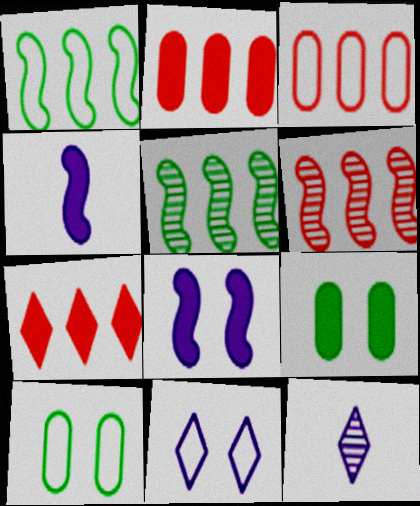[[3, 6, 7], 
[4, 7, 9]]